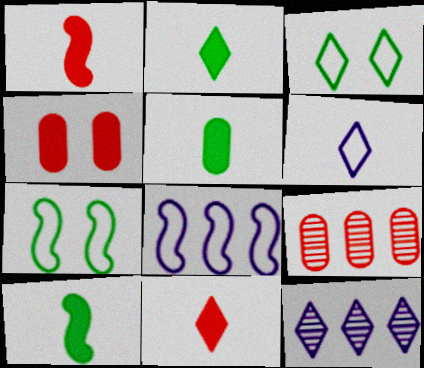[[2, 5, 10], 
[3, 11, 12]]